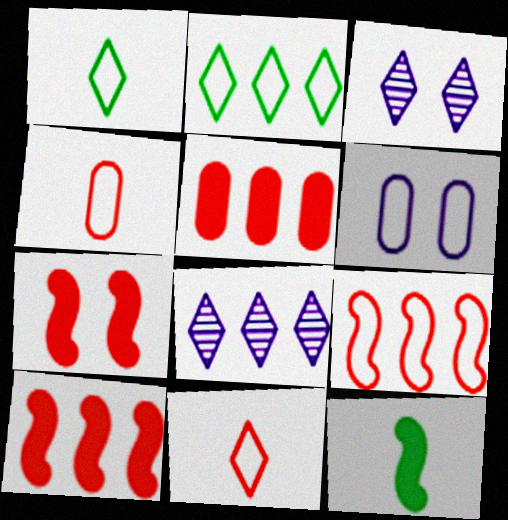[[1, 6, 9]]